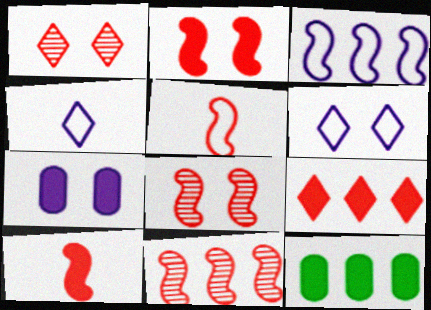[[2, 5, 11], 
[4, 8, 12]]